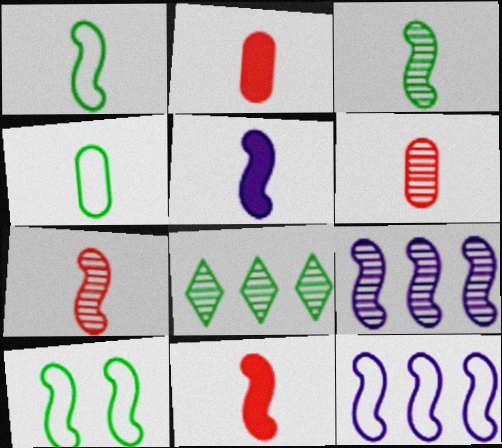[[1, 5, 7], 
[9, 10, 11]]